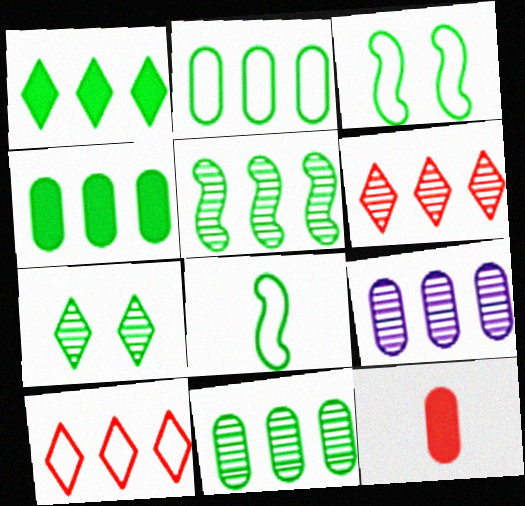[[1, 2, 5], 
[2, 4, 11], 
[4, 7, 8], 
[5, 6, 9]]